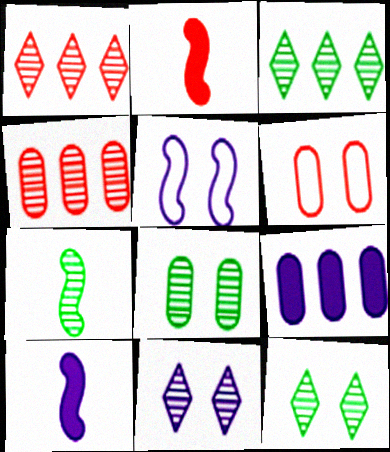[[1, 2, 6], 
[3, 6, 10], 
[3, 7, 8], 
[4, 7, 11]]